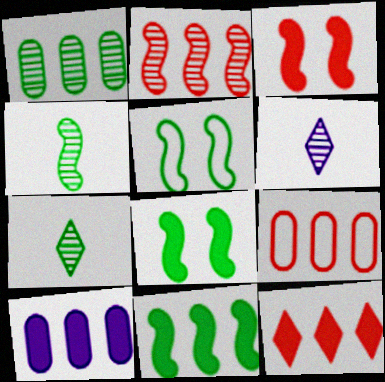[[1, 9, 10], 
[2, 9, 12], 
[4, 5, 11], 
[6, 8, 9], 
[10, 11, 12]]